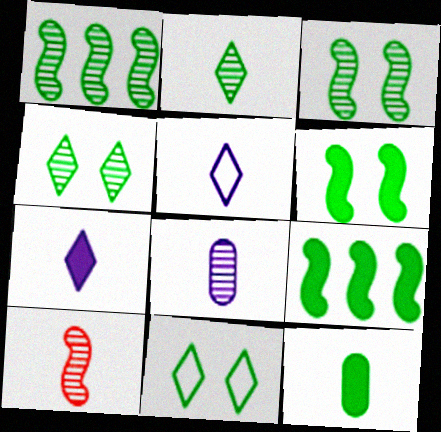[[1, 11, 12], 
[2, 8, 10], 
[5, 10, 12]]